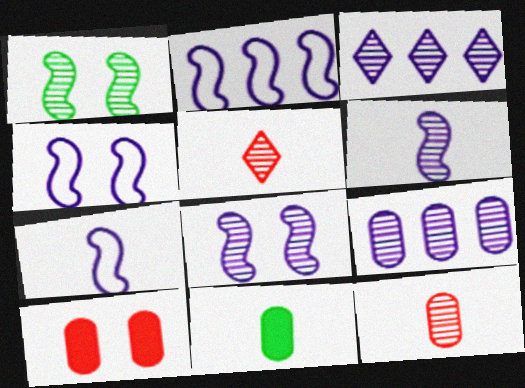[[1, 3, 12], 
[1, 5, 9], 
[2, 4, 7], 
[5, 7, 11]]